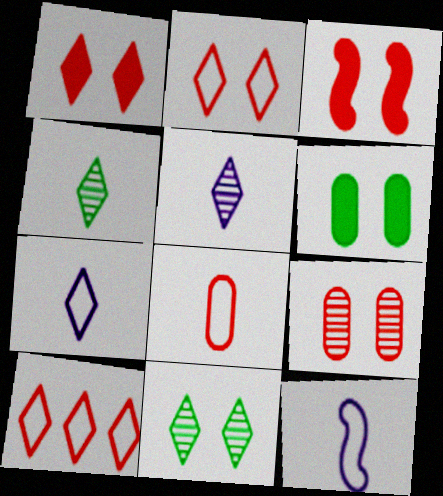[[2, 3, 9]]